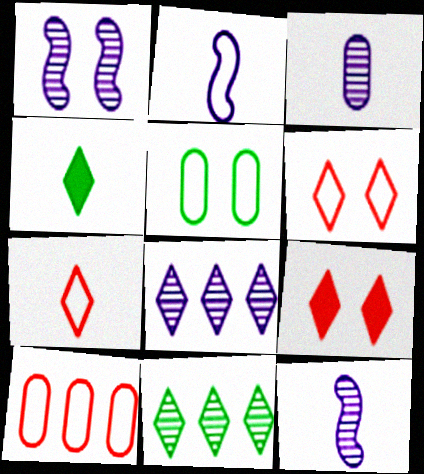[[1, 3, 8], 
[1, 4, 10], 
[1, 5, 9], 
[4, 6, 8]]